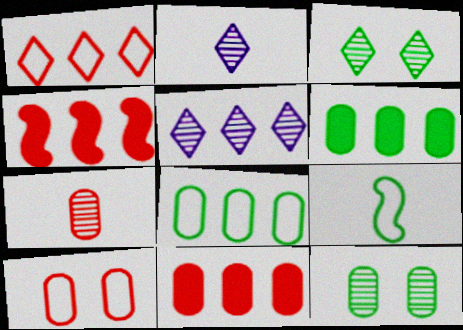[[3, 6, 9], 
[4, 5, 8], 
[7, 10, 11]]